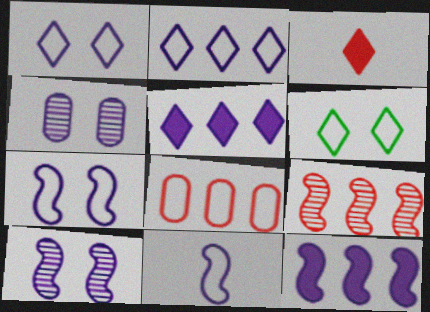[[4, 5, 11], 
[6, 8, 11], 
[10, 11, 12]]